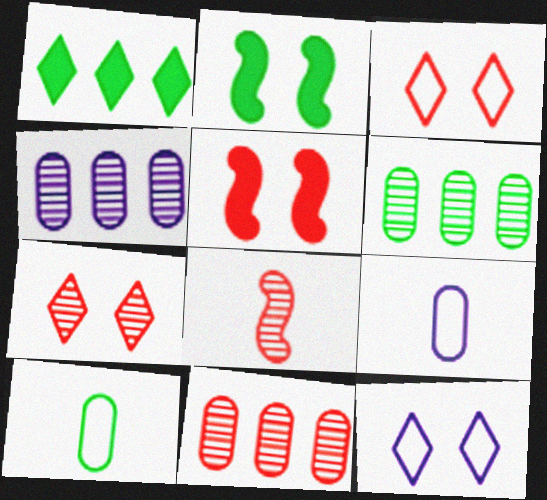[[4, 6, 11], 
[7, 8, 11]]